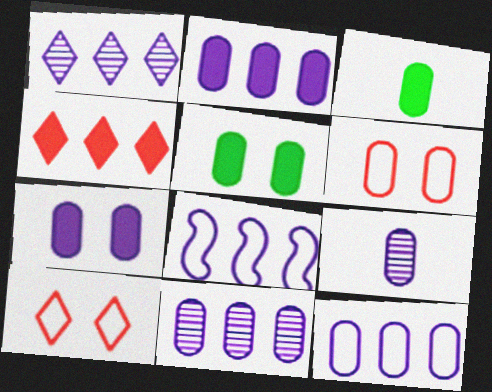[[1, 2, 8], 
[2, 11, 12], 
[3, 6, 11], 
[7, 9, 12]]